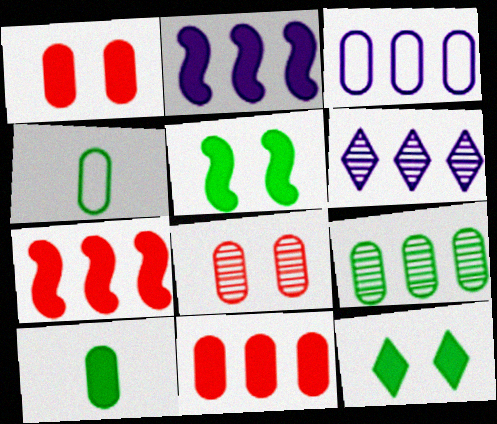[[2, 3, 6], 
[3, 8, 10], 
[3, 9, 11]]